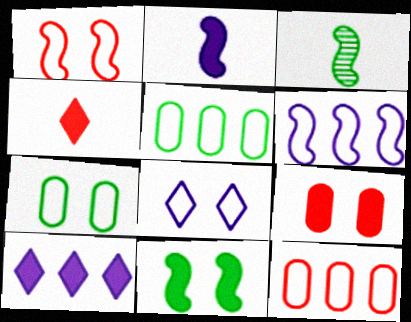[[1, 7, 8]]